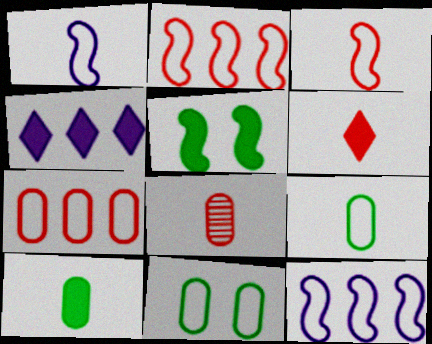[[3, 6, 8]]